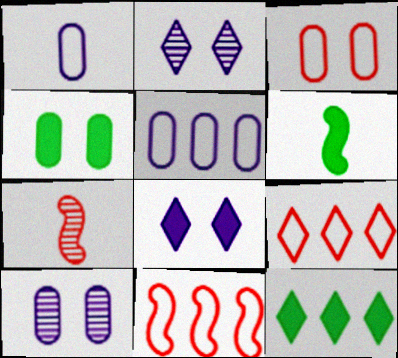[[3, 4, 10], 
[4, 6, 12], 
[6, 9, 10]]